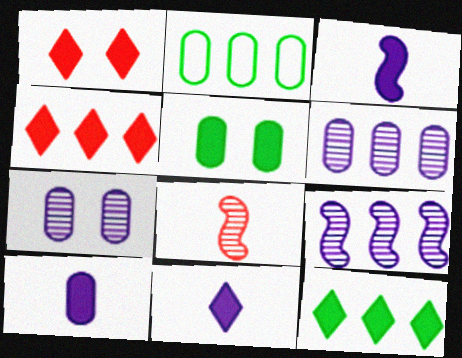[[1, 11, 12], 
[2, 4, 9], 
[3, 4, 5], 
[3, 10, 11]]